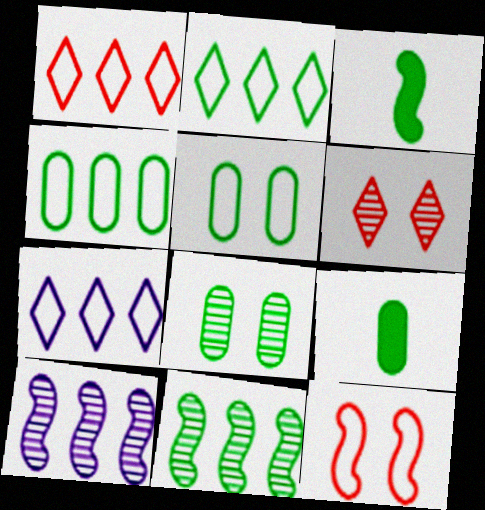[[1, 2, 7], 
[2, 3, 8], 
[3, 10, 12], 
[4, 8, 9]]